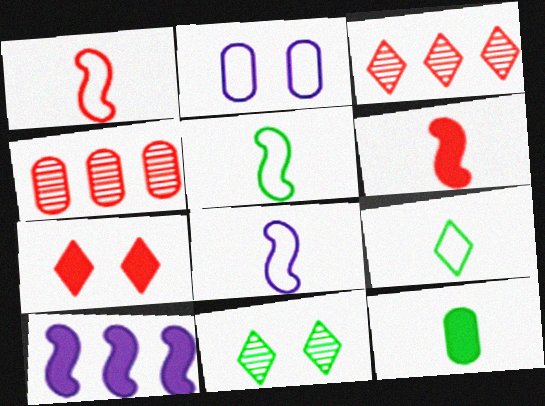[[1, 4, 7], 
[1, 5, 8], 
[2, 4, 12], 
[7, 10, 12]]